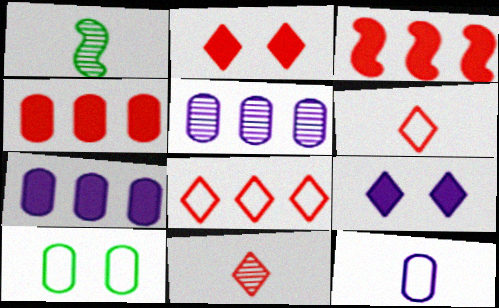[[2, 8, 11]]